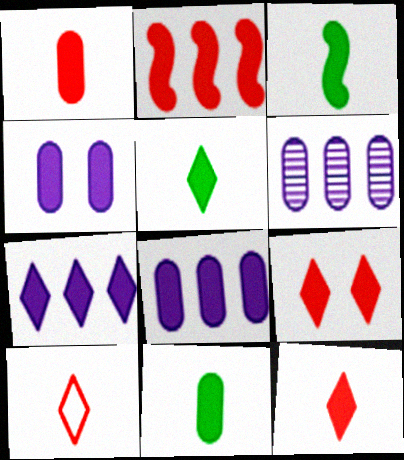[[1, 2, 9], 
[2, 4, 5], 
[3, 5, 11], 
[3, 8, 9], 
[5, 7, 9]]